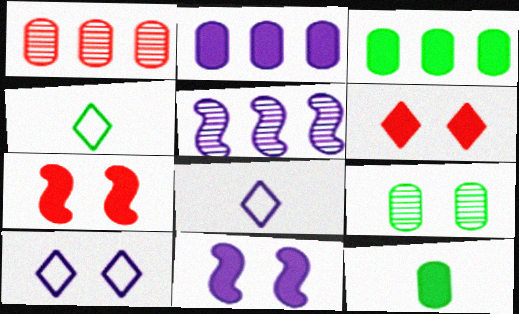[[1, 4, 11], 
[7, 9, 10]]